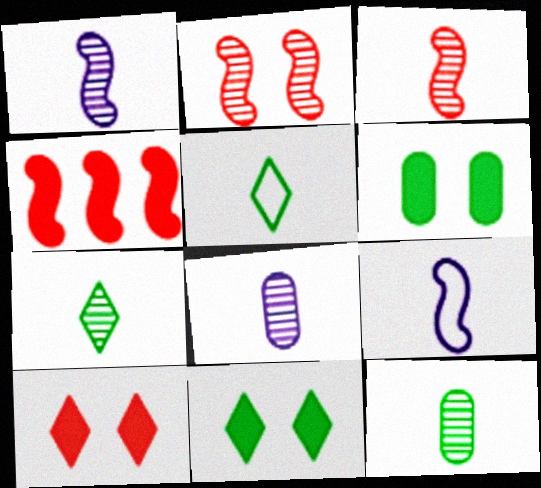[[3, 7, 8]]